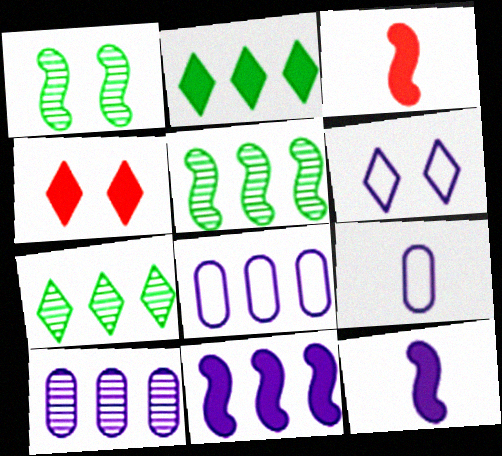[[4, 5, 9], 
[6, 10, 12]]